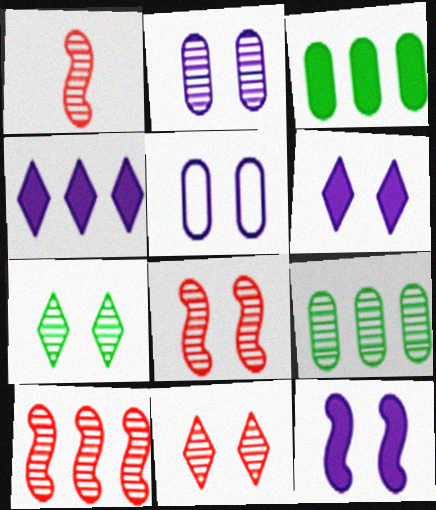[[1, 8, 10], 
[2, 7, 8]]